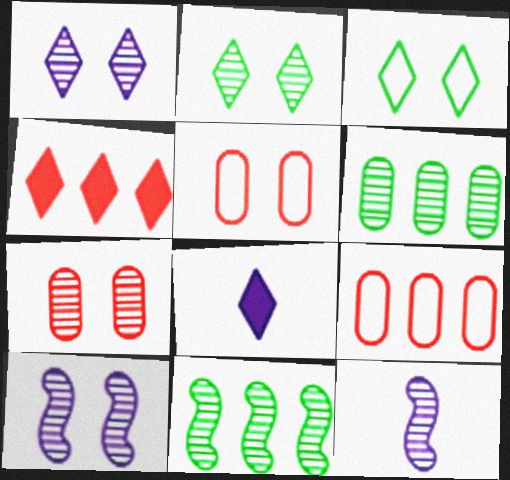[[2, 7, 10], 
[5, 8, 11]]